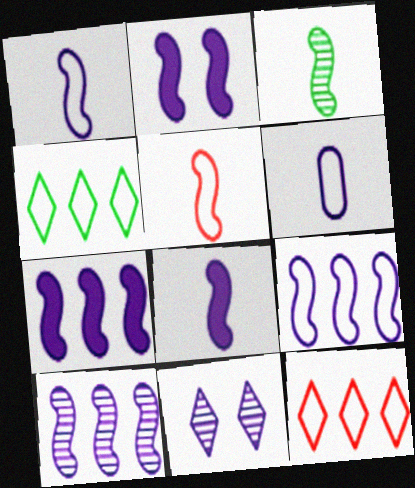[[1, 2, 10], 
[2, 7, 8], 
[3, 5, 8], 
[6, 7, 11], 
[7, 9, 10]]